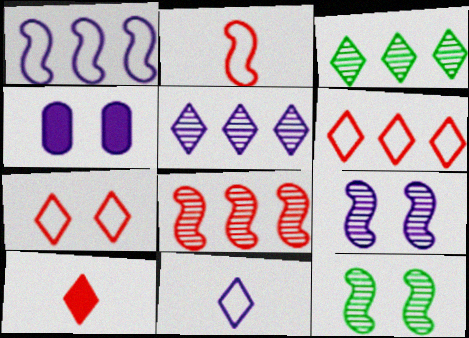[[2, 3, 4], 
[4, 7, 12]]